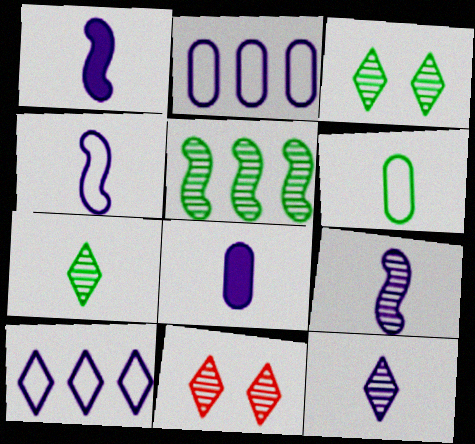[[1, 4, 9], 
[4, 8, 12]]